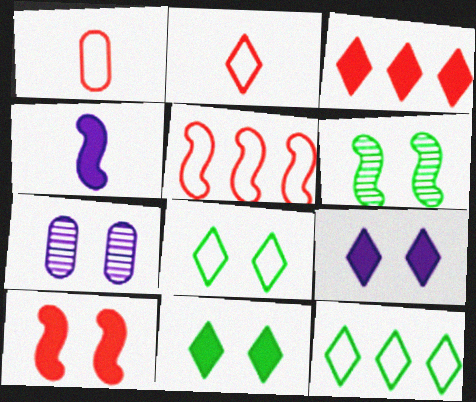[[4, 5, 6], 
[7, 8, 10]]